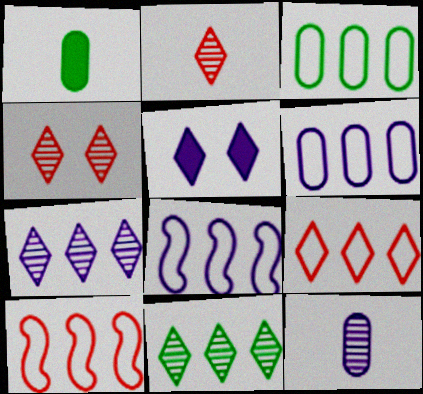[[1, 4, 8], 
[3, 8, 9], 
[5, 8, 12]]